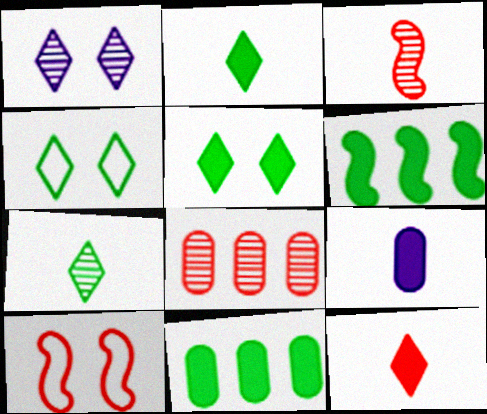[[8, 10, 12]]